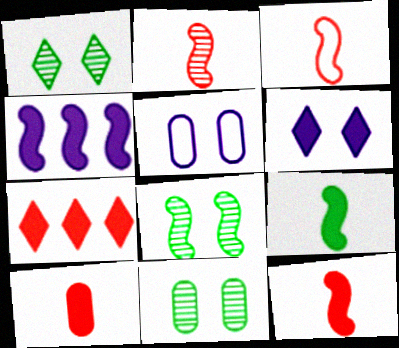[[1, 8, 11], 
[2, 3, 12], 
[3, 4, 8]]